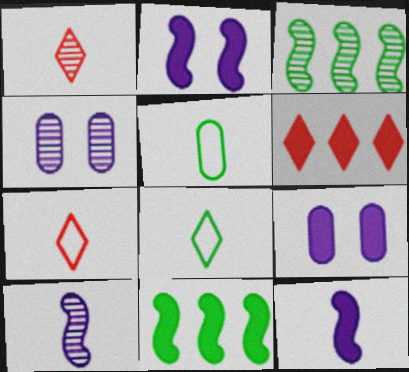[[1, 3, 4], 
[1, 5, 12], 
[3, 7, 9], 
[4, 7, 11]]